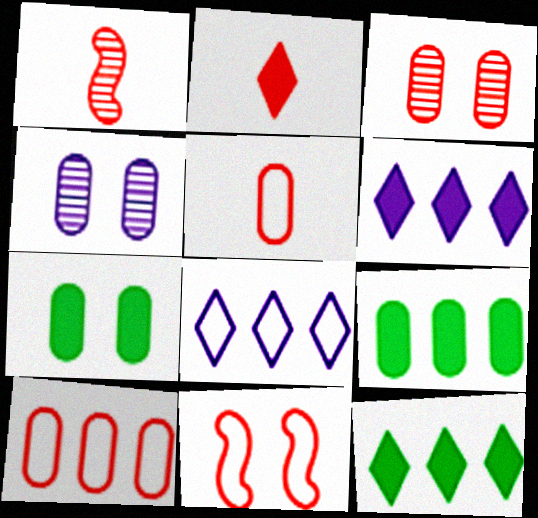[[1, 2, 5], 
[1, 7, 8], 
[4, 5, 9]]